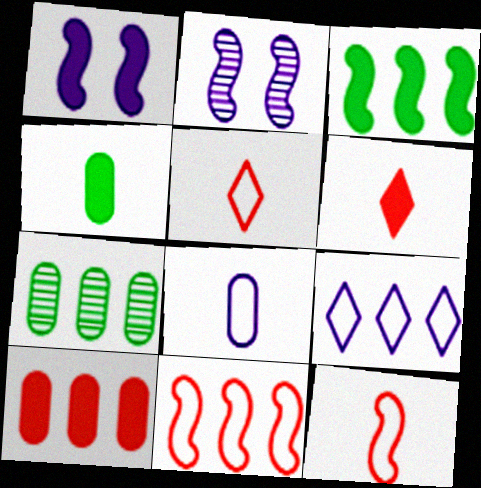[[1, 5, 7], 
[2, 3, 12]]